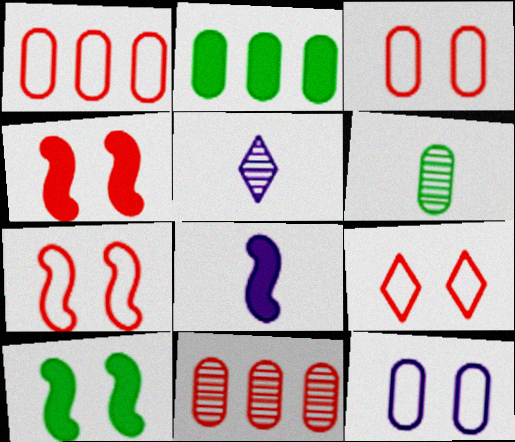[[1, 5, 10], 
[2, 5, 7], 
[3, 7, 9]]